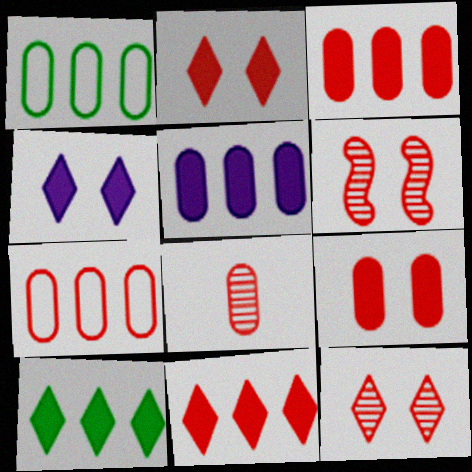[[7, 8, 9]]